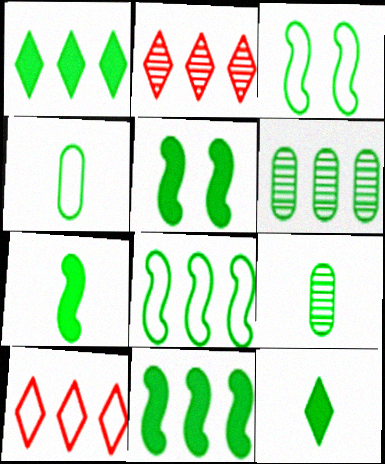[[1, 3, 9], 
[1, 6, 8], 
[3, 6, 12], 
[5, 7, 11]]